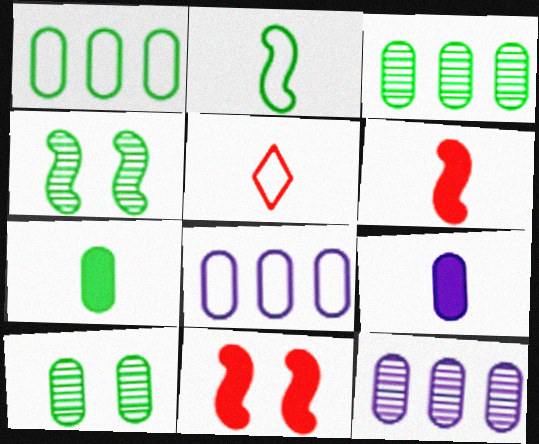[[1, 7, 10]]